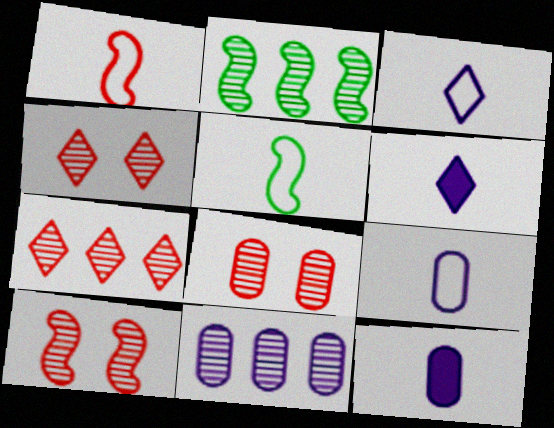[[2, 7, 11], 
[4, 8, 10]]